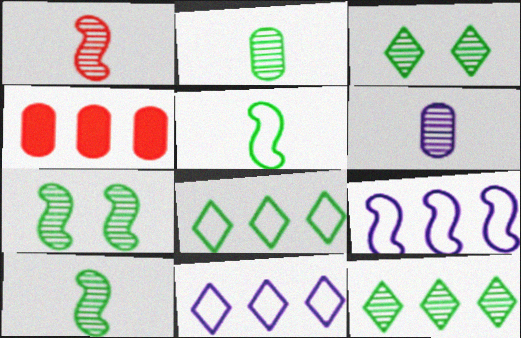[[2, 7, 12], 
[4, 9, 12]]